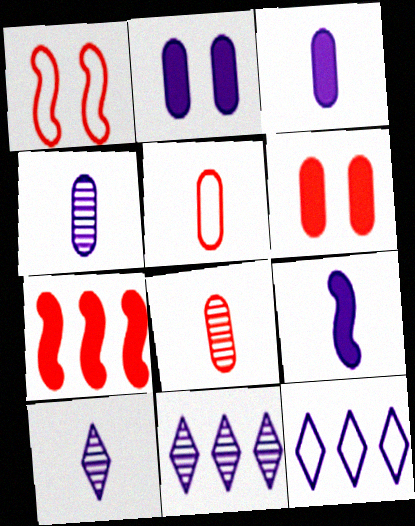[]